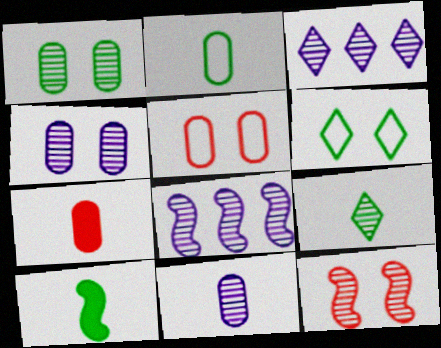[[2, 7, 11], 
[2, 9, 10], 
[3, 5, 10], 
[6, 7, 8]]